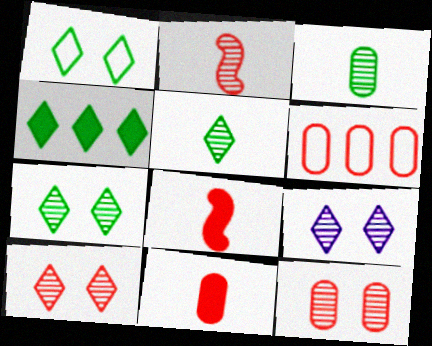[[1, 4, 5], 
[6, 8, 10], 
[6, 11, 12], 
[7, 9, 10]]